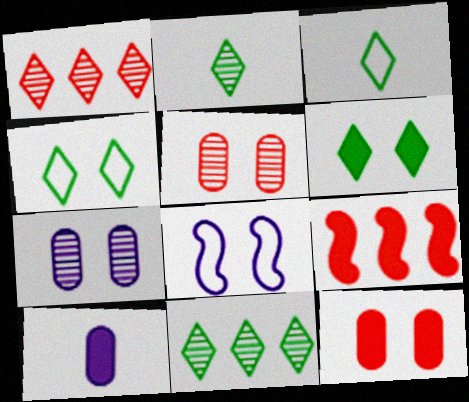[[3, 6, 11], 
[3, 7, 9], 
[5, 6, 8], 
[6, 9, 10]]